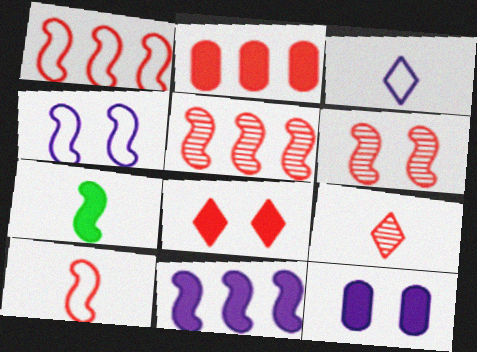[[4, 5, 7]]